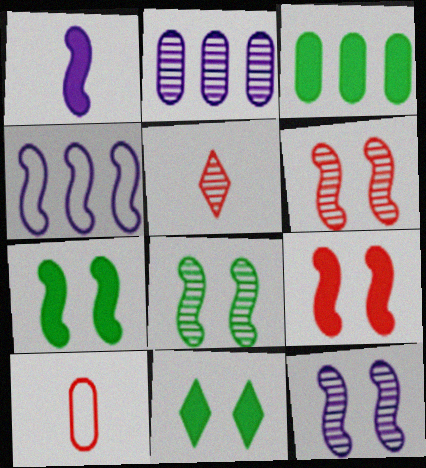[[1, 4, 12], 
[2, 5, 8], 
[6, 8, 12]]